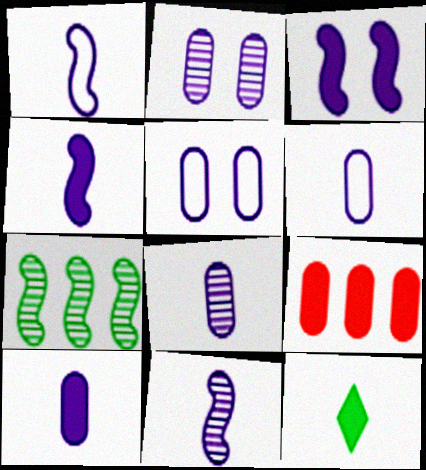[[1, 4, 11], 
[3, 9, 12], 
[6, 8, 10]]